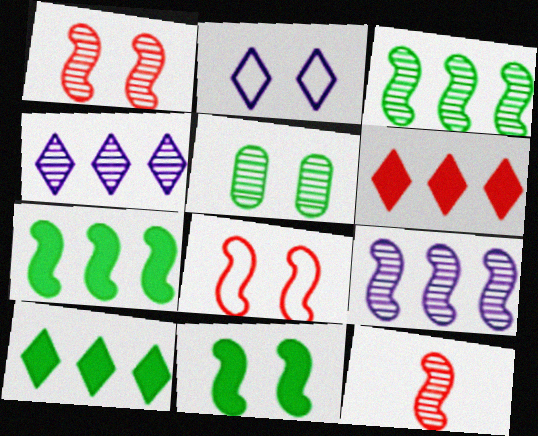[[4, 5, 12]]